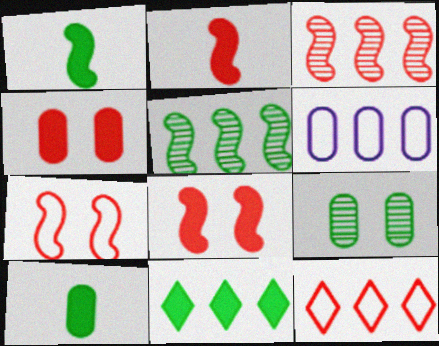[[2, 3, 7], 
[3, 6, 11]]